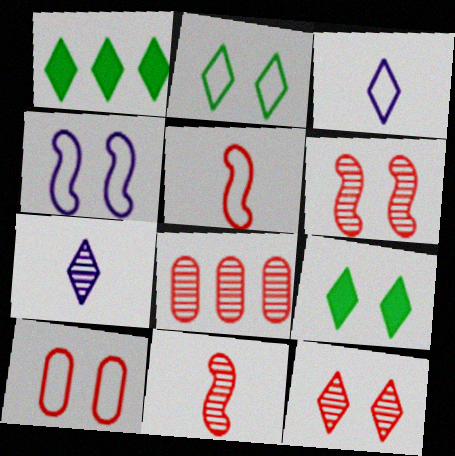[[1, 3, 12], 
[2, 4, 10], 
[8, 11, 12]]